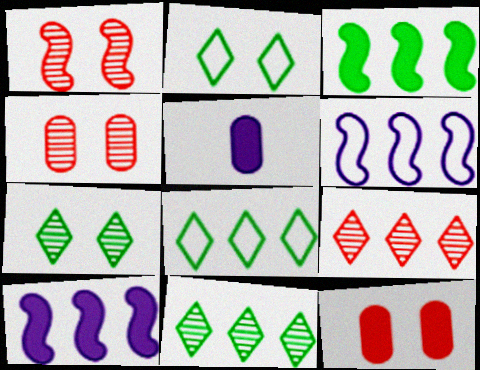[[1, 5, 8]]